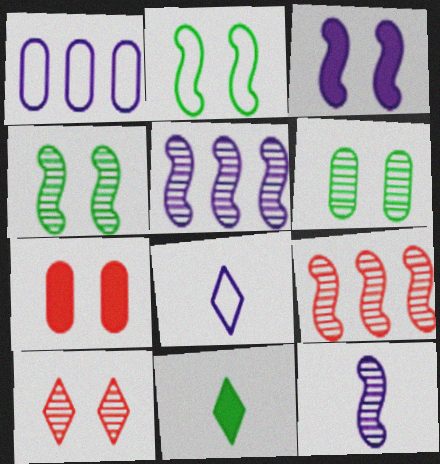[[4, 9, 12]]